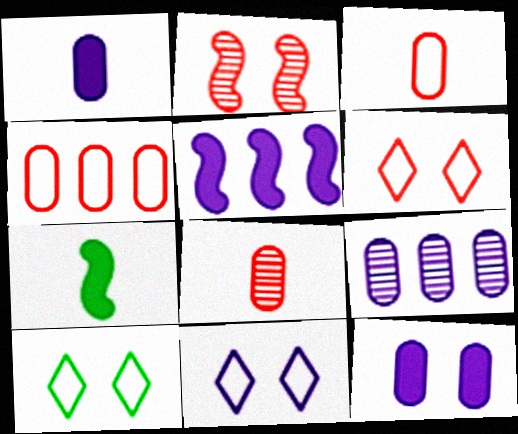[[2, 10, 12], 
[5, 8, 10], 
[6, 7, 9], 
[6, 10, 11]]